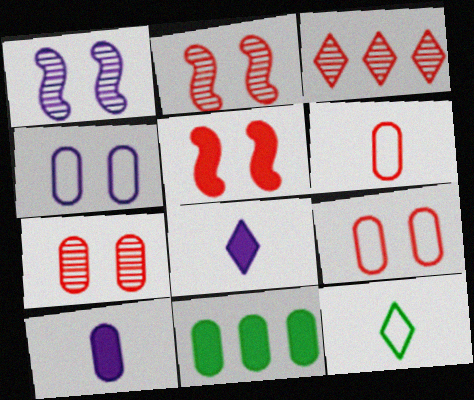[[3, 5, 6], 
[5, 8, 11]]